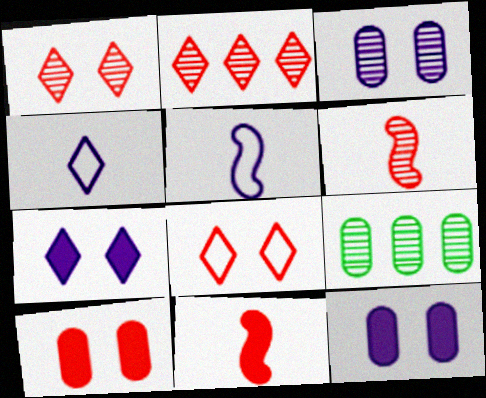[]